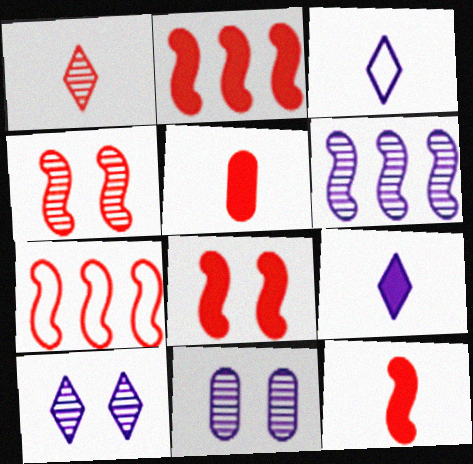[[2, 8, 12], 
[4, 7, 12]]